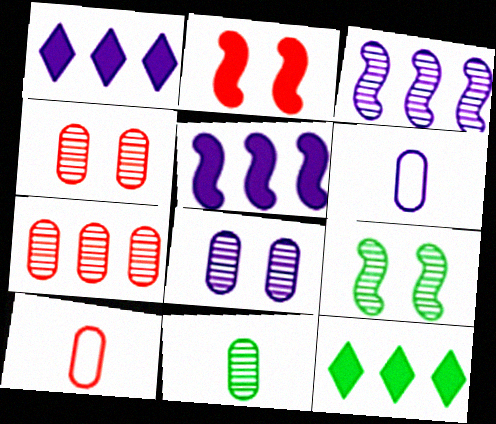[[1, 9, 10], 
[7, 8, 11]]